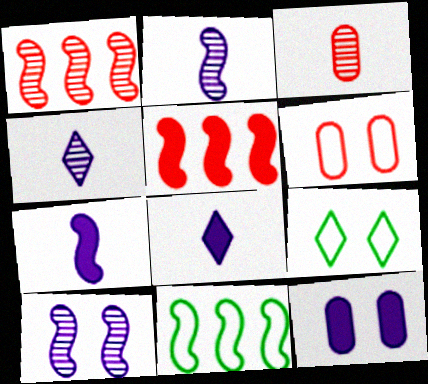[]